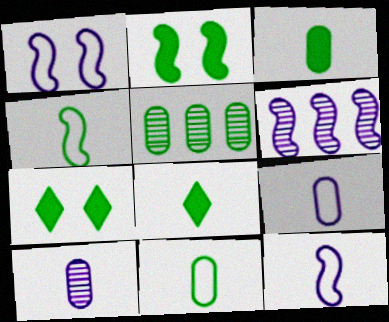[[4, 5, 7]]